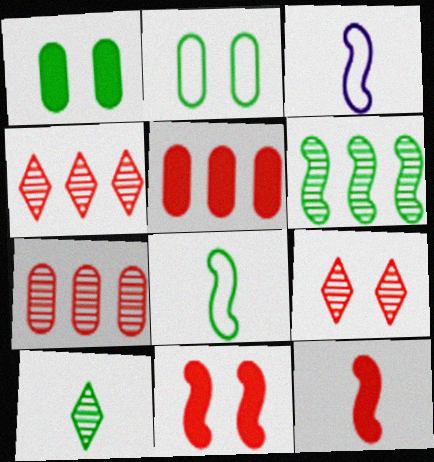[[1, 3, 4], 
[3, 6, 11]]